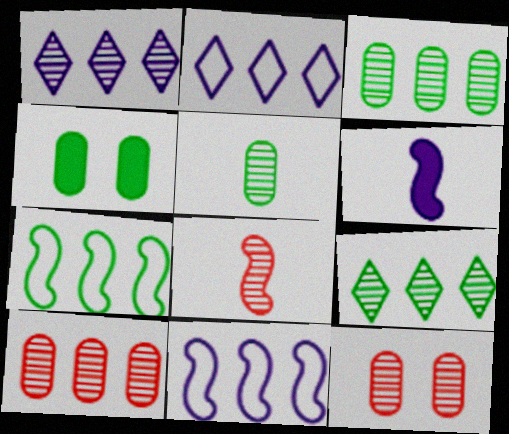[[2, 4, 8]]